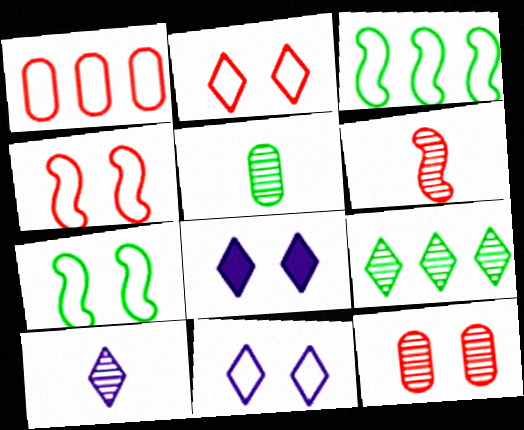[[5, 6, 10], 
[7, 8, 12]]